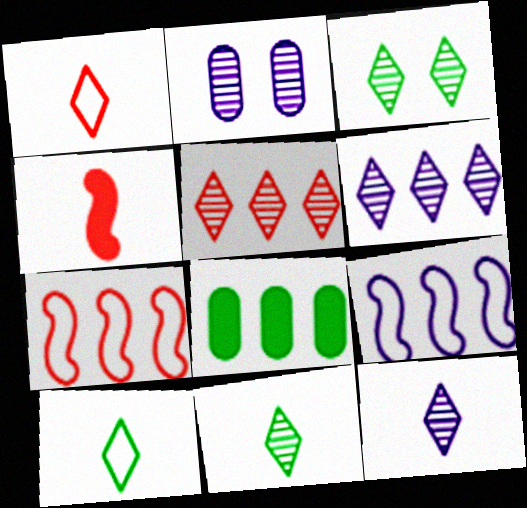[[3, 5, 12], 
[5, 8, 9], 
[6, 7, 8]]